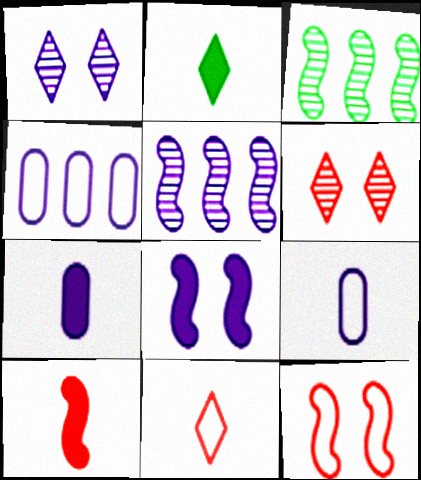[[2, 7, 10]]